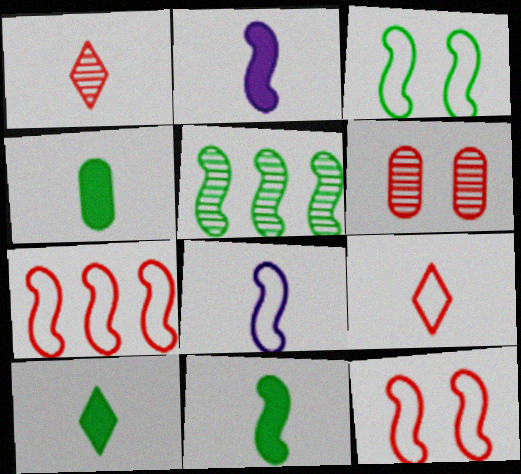[[1, 4, 8], 
[2, 5, 12], 
[3, 5, 11], 
[3, 7, 8], 
[4, 10, 11]]